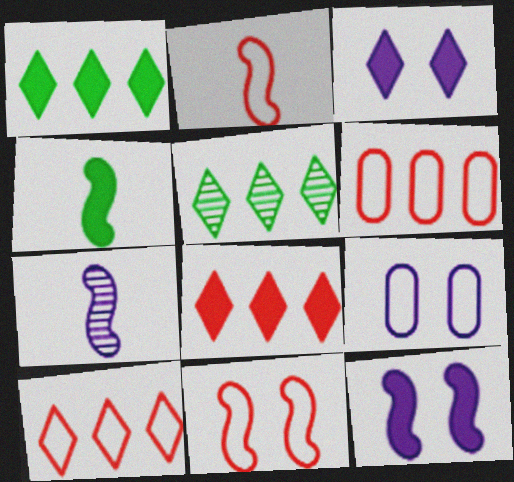[[2, 4, 7]]